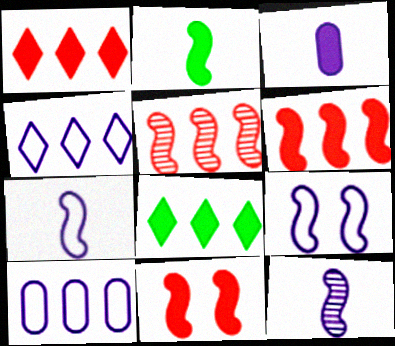[[2, 5, 9], 
[3, 8, 11], 
[5, 8, 10]]